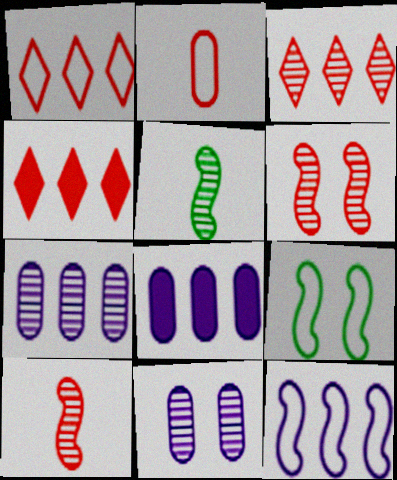[[1, 3, 4], 
[2, 4, 6], 
[3, 5, 11]]